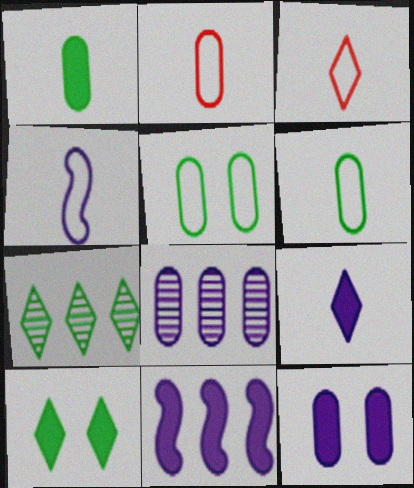[[3, 4, 6], 
[9, 11, 12]]